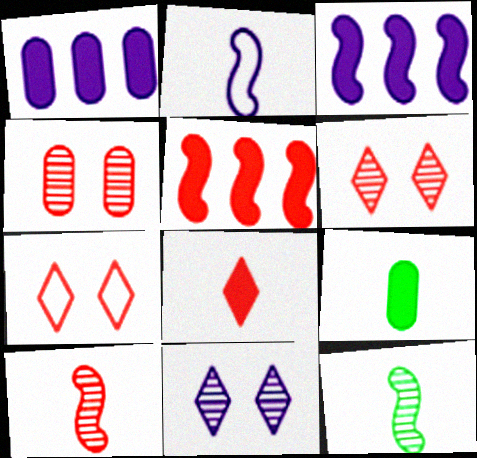[[1, 2, 11], 
[1, 7, 12]]